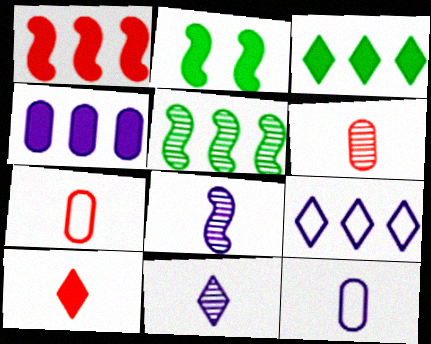[[1, 3, 4], 
[2, 4, 10], 
[2, 6, 9]]